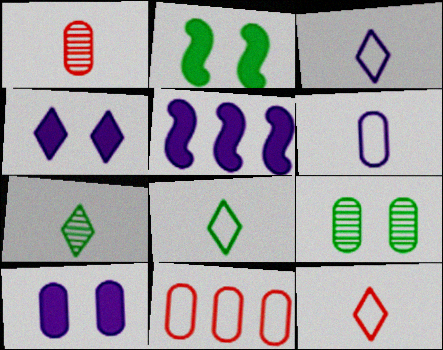[[3, 8, 12], 
[5, 9, 12]]